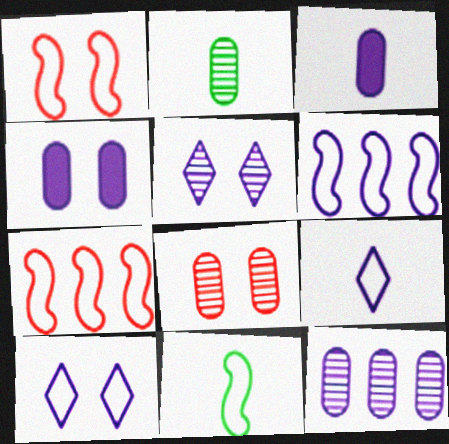[[1, 6, 11], 
[2, 8, 12], 
[3, 5, 6]]